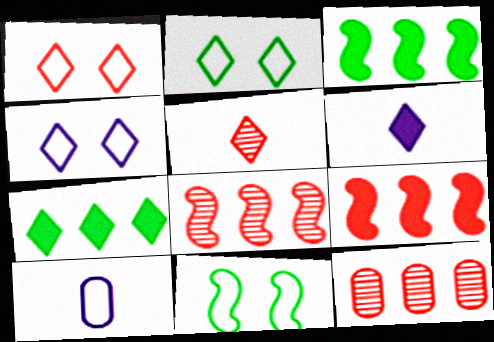[[1, 2, 4], 
[4, 5, 7], 
[6, 11, 12]]